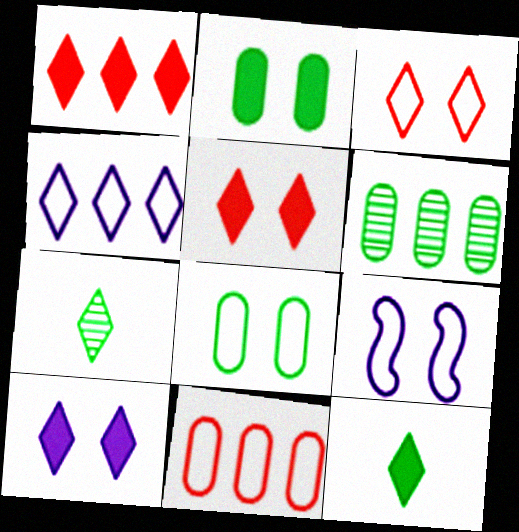[[1, 10, 12], 
[3, 8, 9], 
[4, 5, 7]]